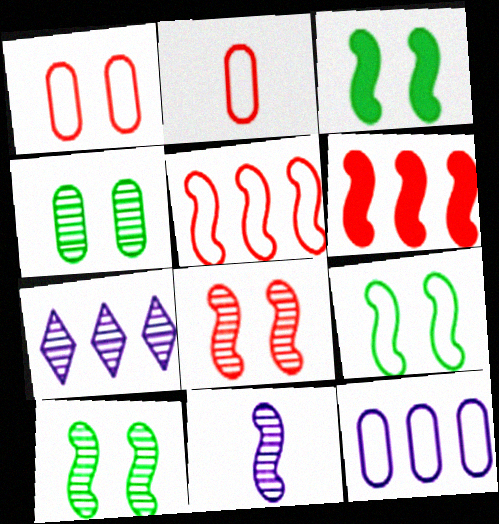[[2, 3, 7], 
[3, 5, 11], 
[3, 9, 10], 
[6, 9, 11]]